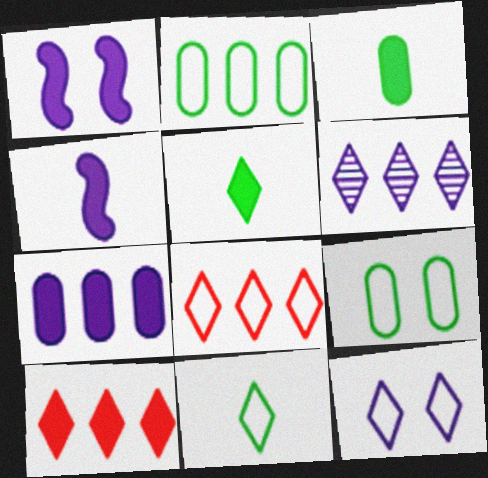[[1, 3, 10], 
[8, 11, 12]]